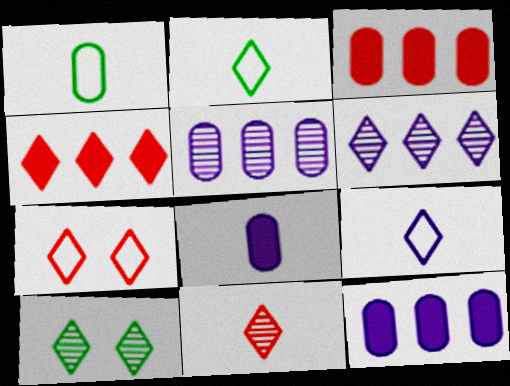[[4, 7, 11], 
[4, 9, 10], 
[6, 10, 11]]